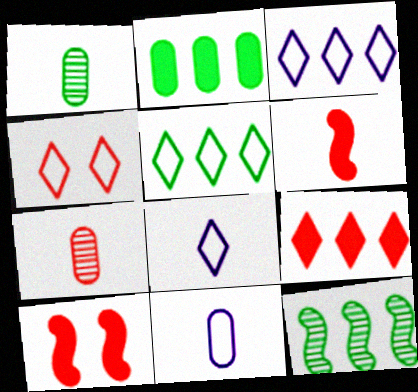[[1, 3, 10], 
[1, 6, 8], 
[2, 5, 12], 
[4, 5, 8]]